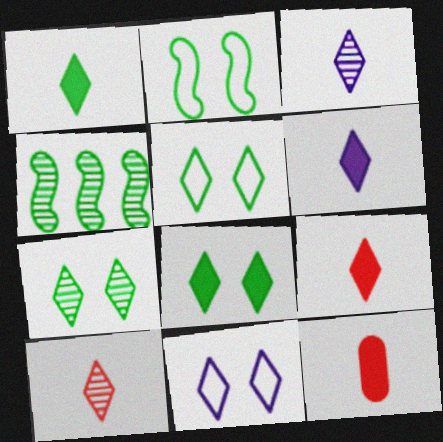[[1, 6, 9], 
[4, 11, 12], 
[5, 7, 8]]